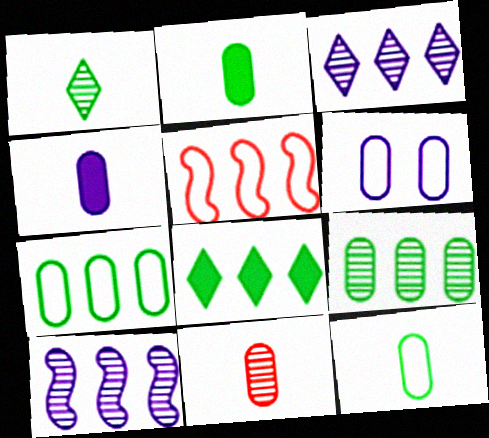[[4, 11, 12]]